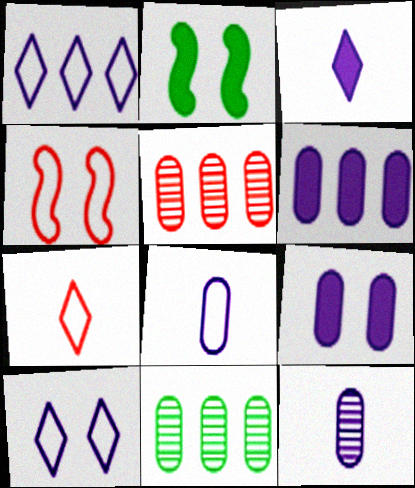[[3, 4, 11]]